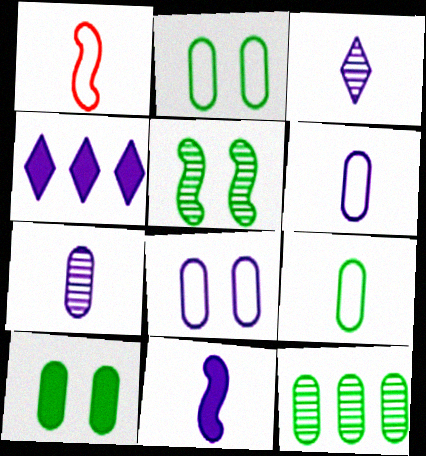[[3, 6, 11], 
[9, 10, 12]]